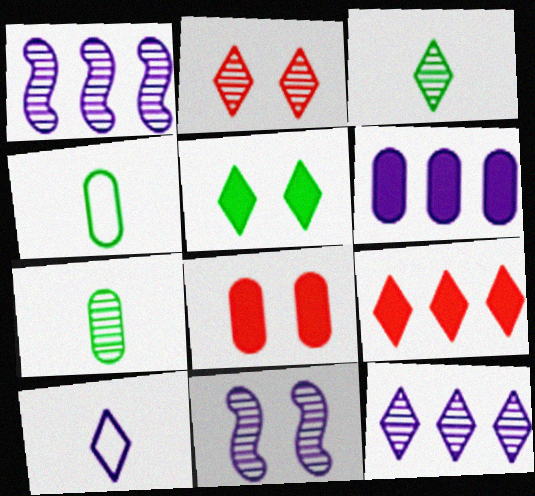[[1, 2, 7], 
[2, 3, 12], 
[4, 9, 11], 
[6, 10, 11]]